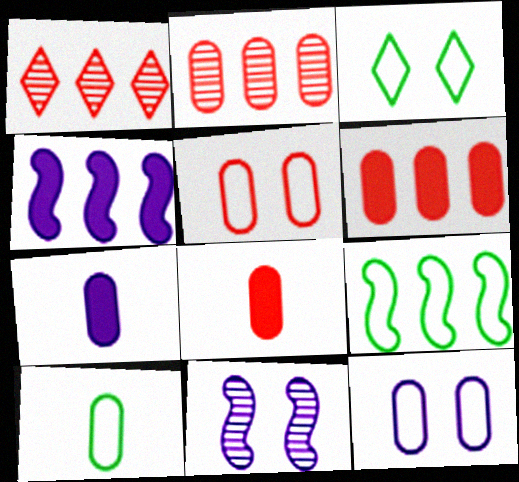[[2, 5, 8], 
[3, 9, 10]]